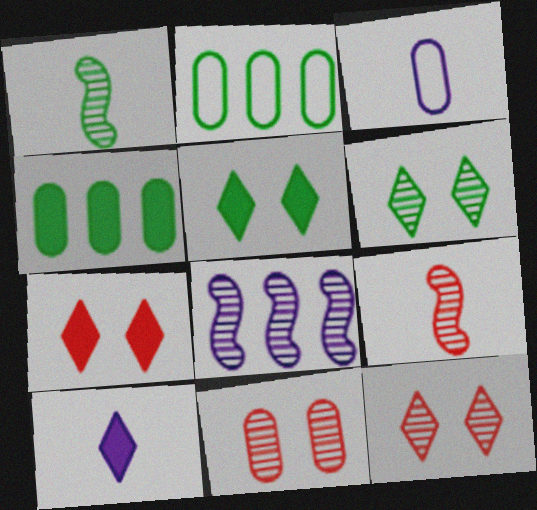[[1, 2, 5], 
[3, 4, 11]]